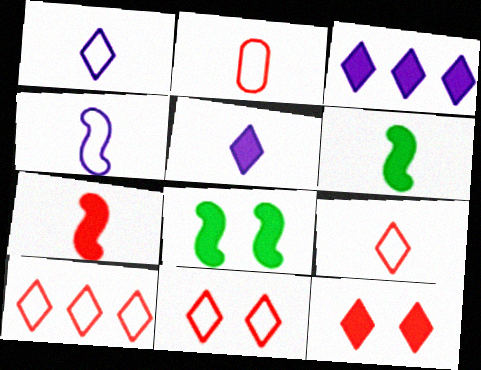[[9, 10, 11]]